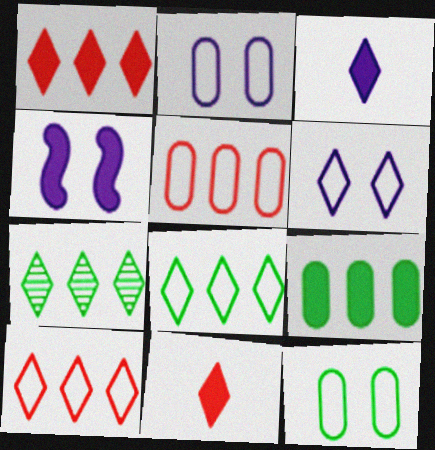[[4, 9, 11], 
[6, 7, 11]]